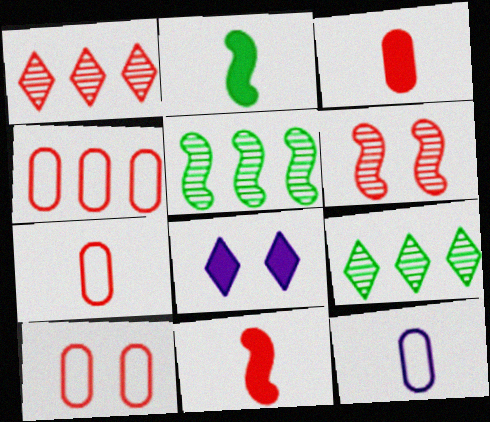[[1, 10, 11], 
[4, 7, 10], 
[5, 7, 8]]